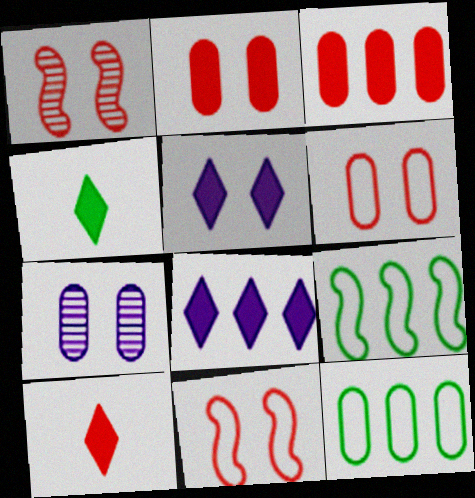[[7, 9, 10]]